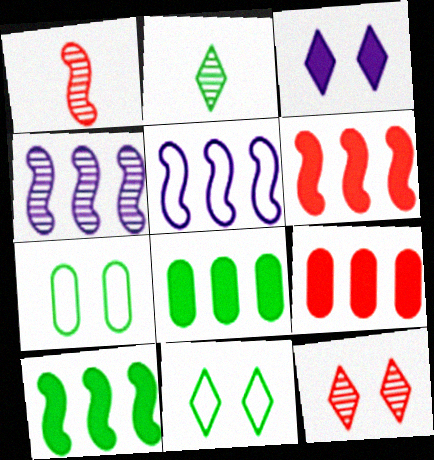[[2, 7, 10], 
[3, 11, 12]]